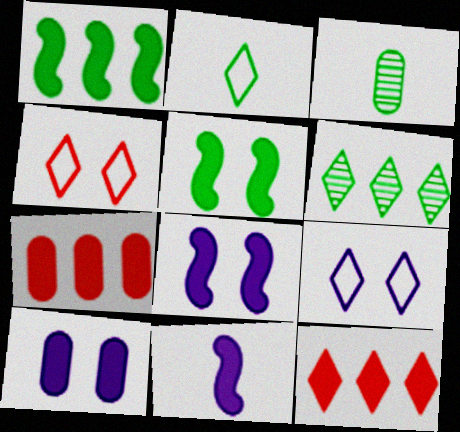[]